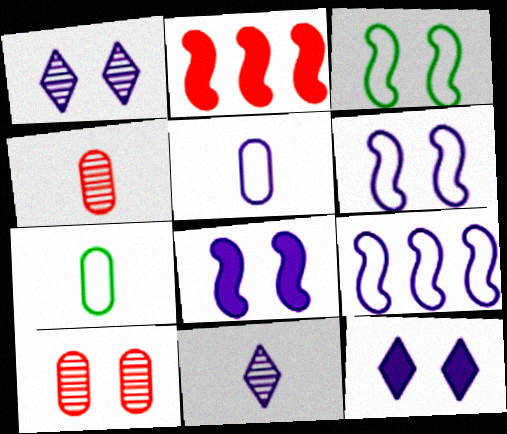[[1, 2, 7], 
[3, 10, 12]]